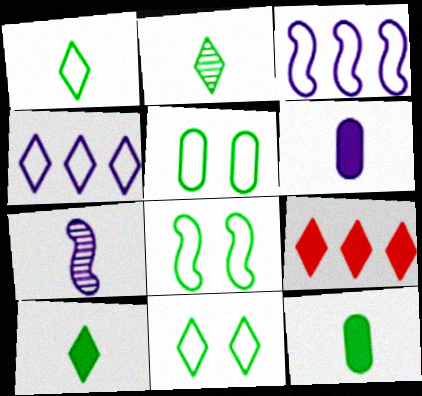[[1, 2, 10], 
[5, 7, 9], 
[5, 8, 11]]